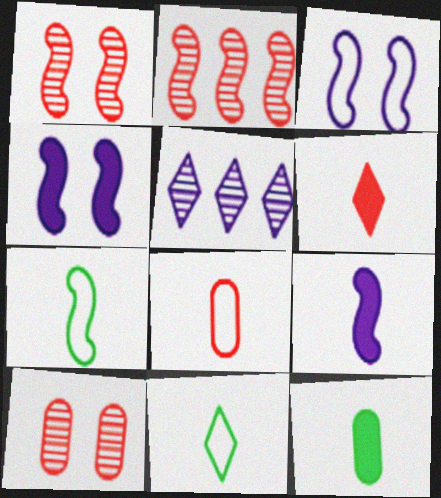[[2, 4, 7], 
[6, 9, 12]]